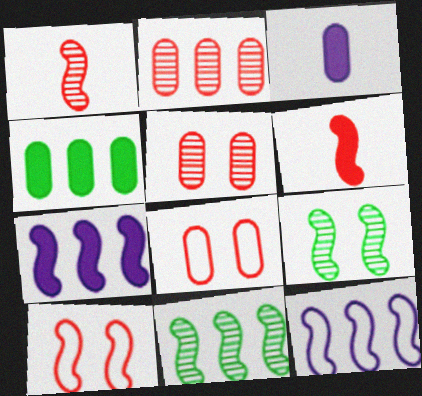[[6, 9, 12]]